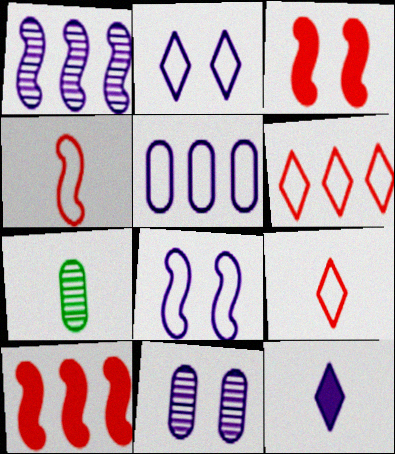[[2, 7, 10], 
[4, 7, 12]]